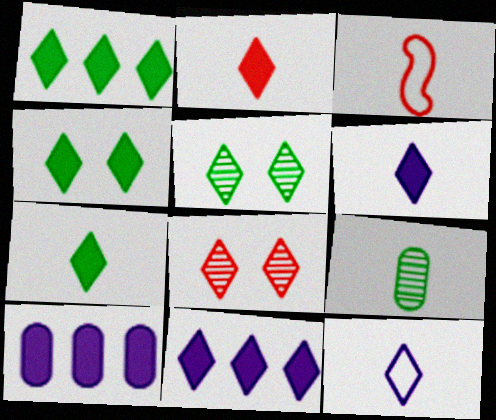[[1, 4, 7], 
[1, 8, 12], 
[2, 4, 11], 
[2, 6, 7], 
[3, 5, 10], 
[3, 6, 9]]